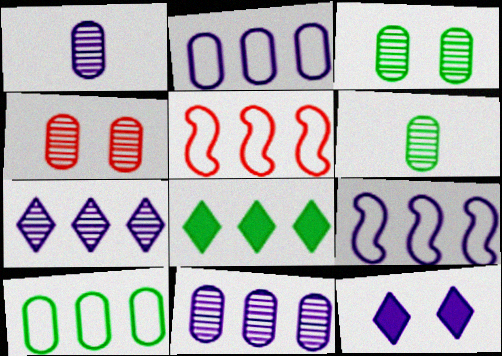[[1, 9, 12], 
[4, 6, 11], 
[5, 6, 12], 
[5, 8, 11]]